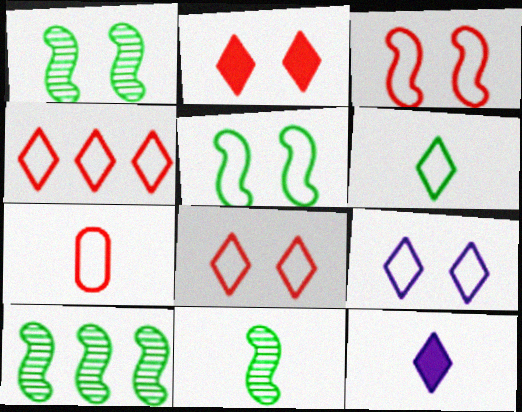[[1, 10, 11], 
[3, 4, 7], 
[4, 6, 9], 
[7, 11, 12]]